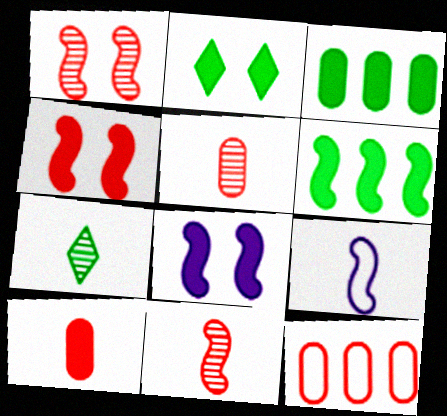[[1, 6, 9], 
[7, 8, 12], 
[7, 9, 10]]